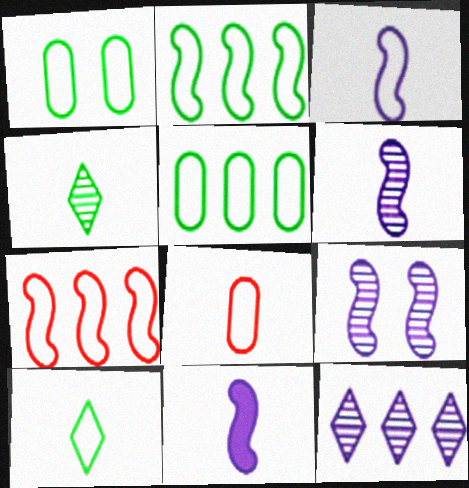[[1, 2, 10], 
[3, 6, 11], 
[3, 8, 10], 
[4, 8, 11]]